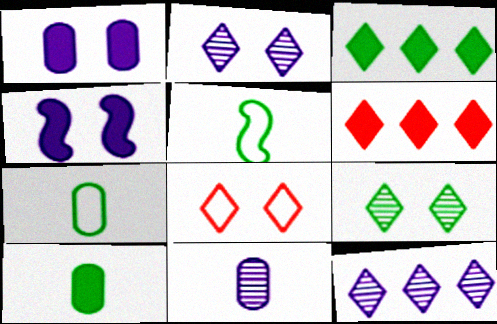[[4, 6, 10]]